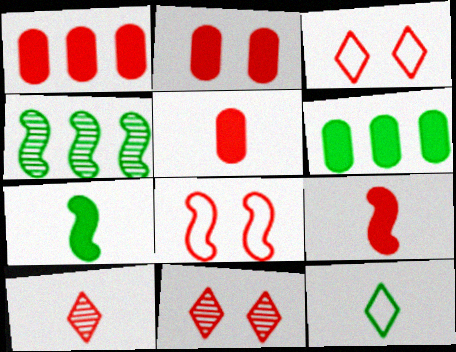[[1, 2, 5], 
[1, 8, 10], 
[2, 8, 11]]